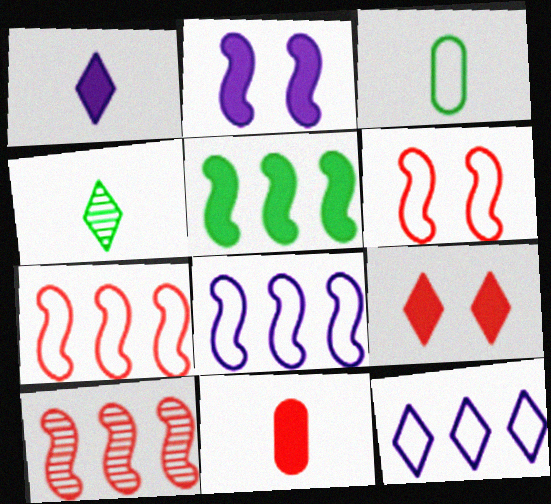[[3, 6, 12], 
[4, 9, 12], 
[5, 8, 10]]